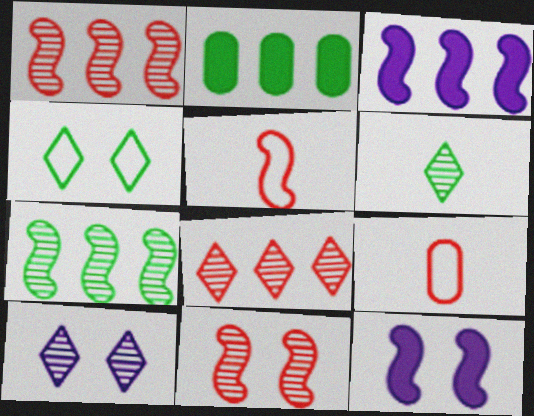[[2, 5, 10], 
[5, 7, 12], 
[6, 8, 10]]